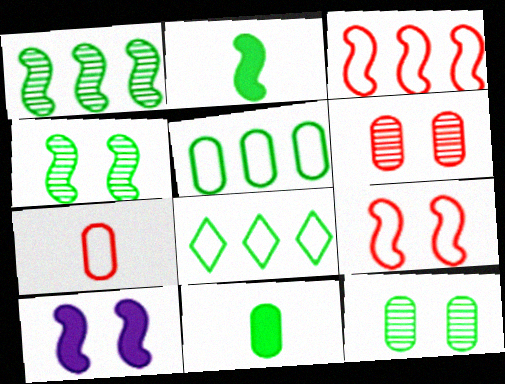[[2, 8, 12], 
[4, 8, 11], 
[4, 9, 10], 
[5, 11, 12]]